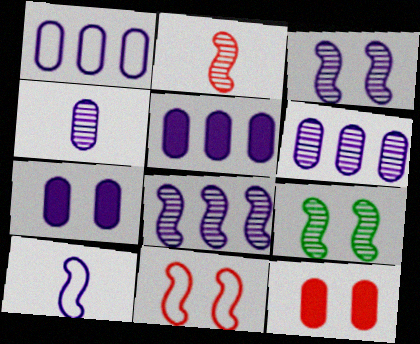[[1, 4, 7], 
[1, 5, 6], 
[2, 8, 9]]